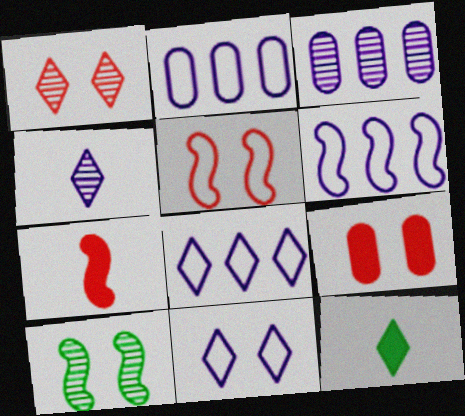[[1, 5, 9], 
[1, 8, 12], 
[2, 6, 8], 
[3, 5, 12], 
[6, 7, 10], 
[9, 10, 11]]